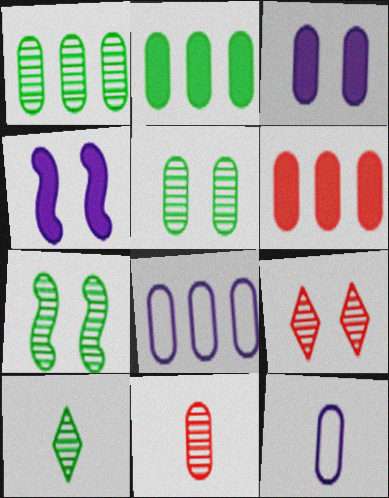[[1, 6, 8], 
[1, 7, 10], 
[5, 6, 12]]